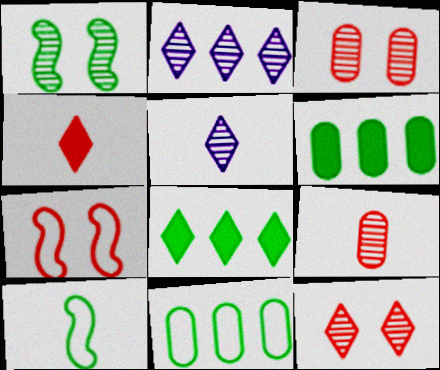[[1, 2, 9], 
[5, 6, 7]]